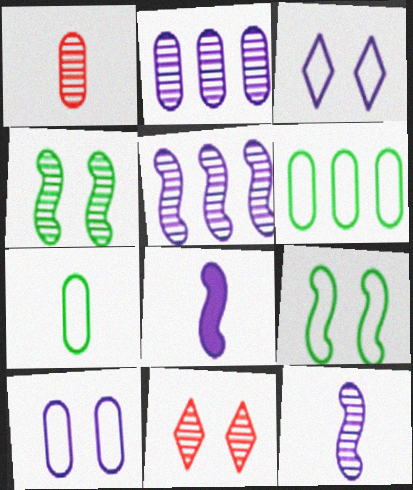[[2, 3, 8], 
[6, 8, 11]]